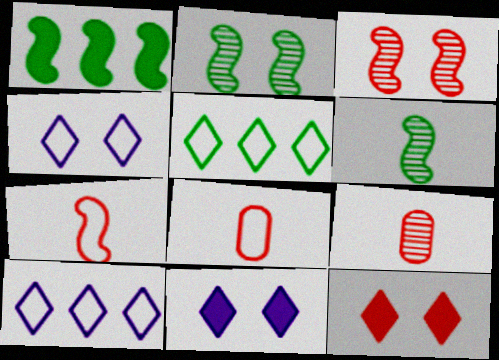[[1, 4, 9]]